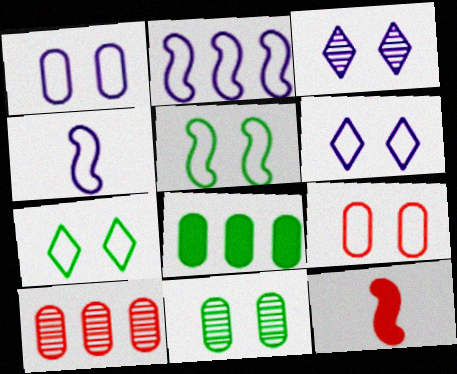[[5, 6, 9]]